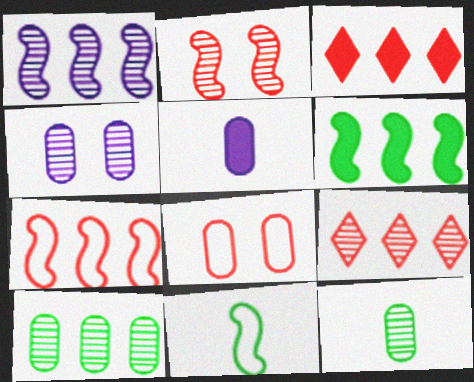[[1, 6, 7], 
[1, 9, 10], 
[3, 4, 11], 
[5, 8, 10]]